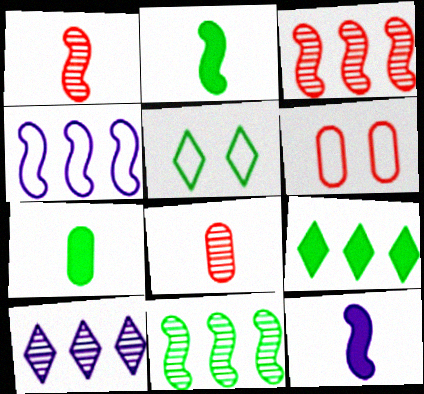[[2, 6, 10], 
[5, 7, 11]]